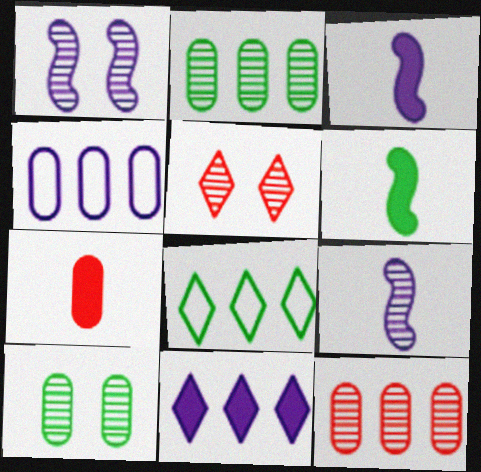[[1, 5, 10], 
[1, 7, 8], 
[2, 5, 9], 
[4, 5, 6], 
[4, 7, 10], 
[6, 8, 10]]